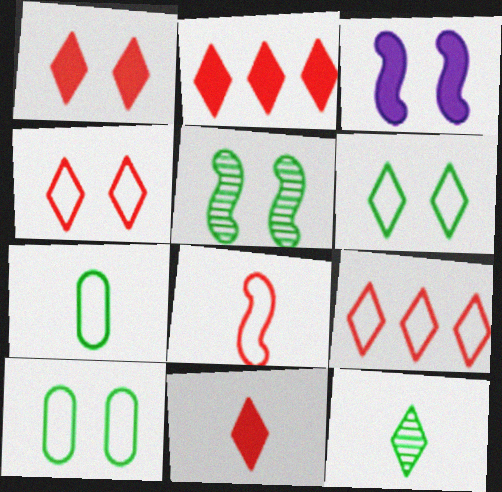[[1, 2, 11]]